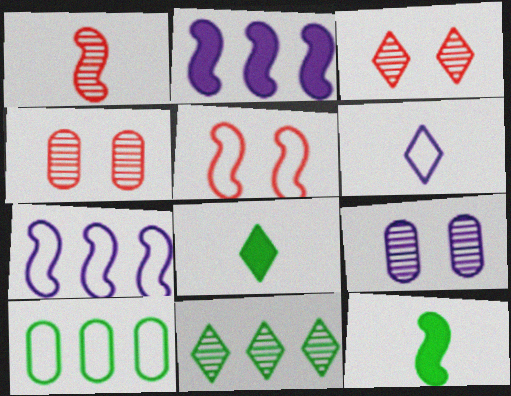[[1, 9, 11], 
[2, 6, 9], 
[4, 7, 8], 
[5, 6, 10]]